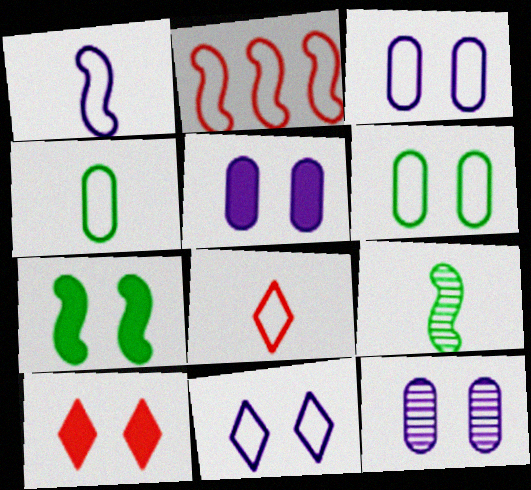[[1, 4, 8], 
[2, 4, 11], 
[3, 5, 12], 
[5, 7, 10]]